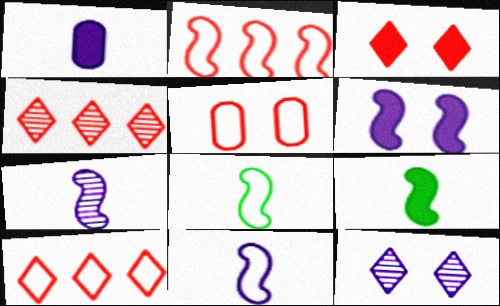[]